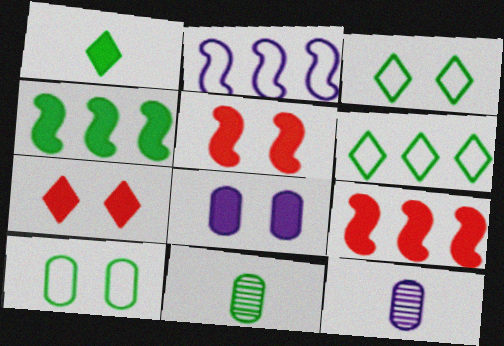[[1, 8, 9], 
[2, 7, 11], 
[3, 4, 11], 
[3, 9, 12], 
[5, 6, 12]]